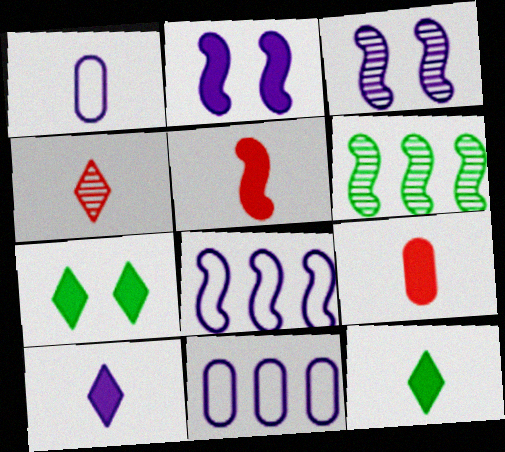[[3, 10, 11]]